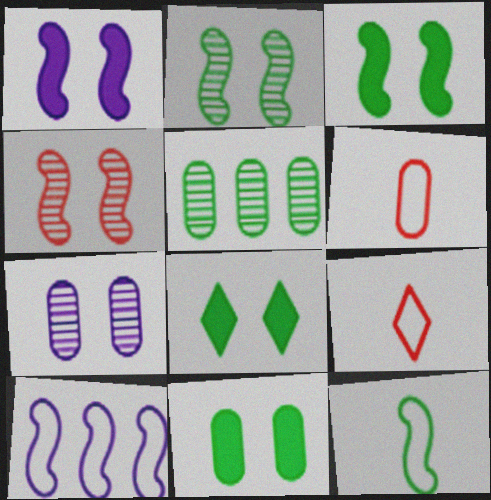[[1, 5, 9], 
[3, 8, 11], 
[5, 8, 12]]